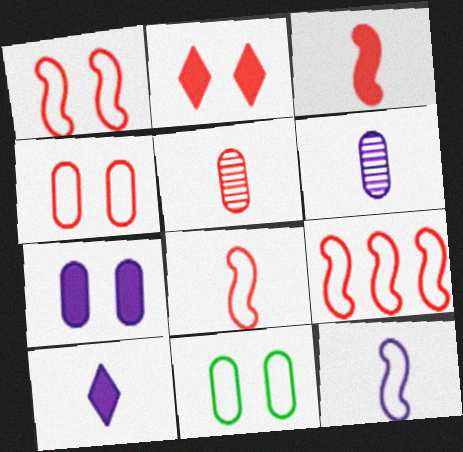[[1, 8, 9], 
[2, 5, 9], 
[6, 10, 12]]